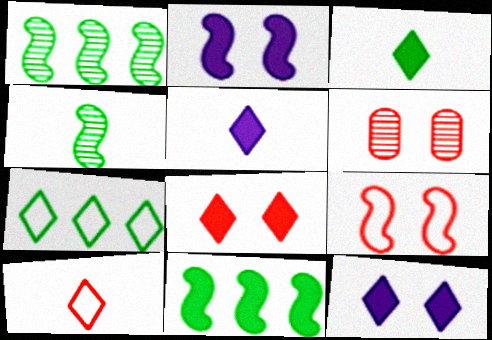[[6, 8, 9]]